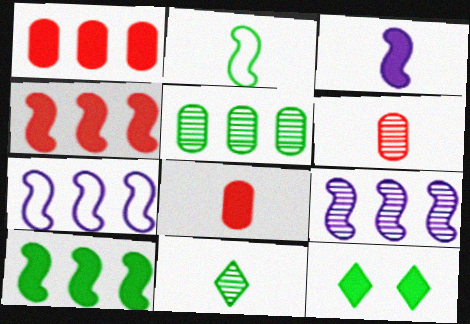[[1, 3, 12], 
[2, 5, 12], 
[6, 7, 12]]